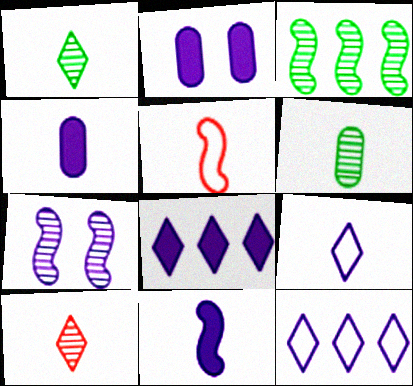[[1, 4, 5], 
[2, 8, 11], 
[4, 7, 12]]